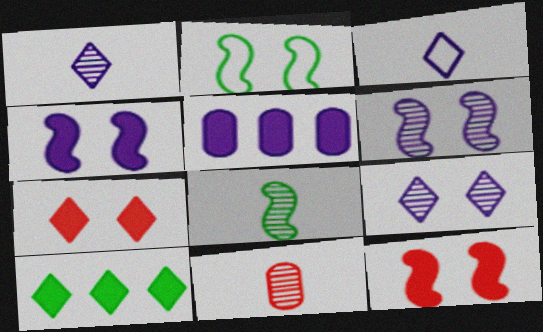[[1, 8, 11], 
[2, 6, 12], 
[3, 5, 6]]